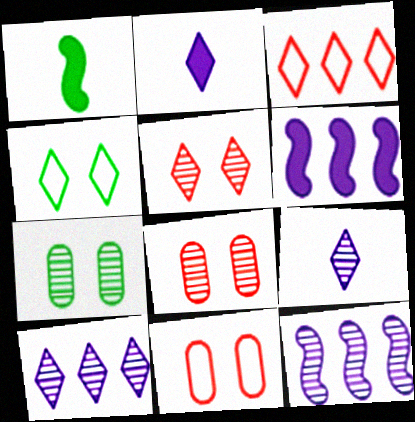[[1, 10, 11]]